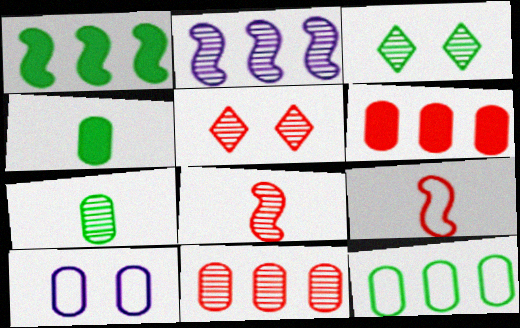[[2, 5, 7], 
[4, 10, 11], 
[5, 6, 9], 
[5, 8, 11], 
[6, 7, 10]]